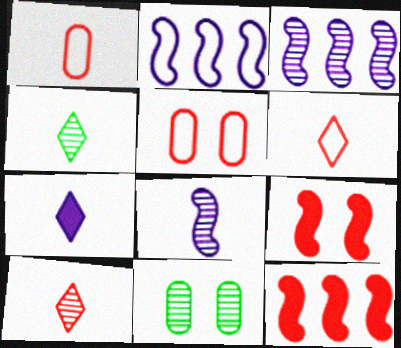[[3, 10, 11], 
[4, 6, 7], 
[5, 10, 12]]